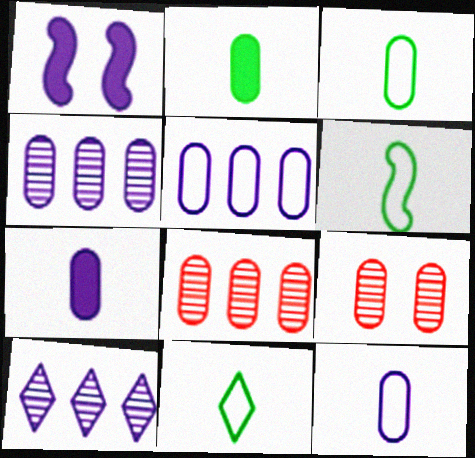[[1, 8, 11], 
[1, 10, 12], 
[2, 5, 9], 
[3, 6, 11]]